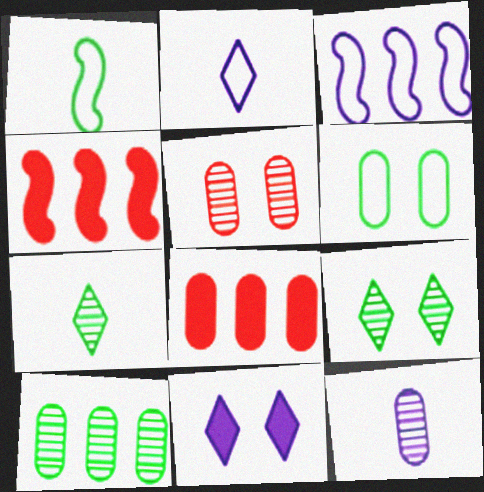[[3, 11, 12], 
[5, 10, 12], 
[6, 8, 12]]